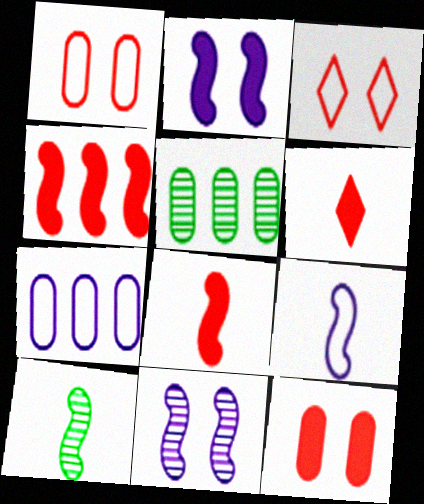[[4, 6, 12], 
[8, 9, 10]]